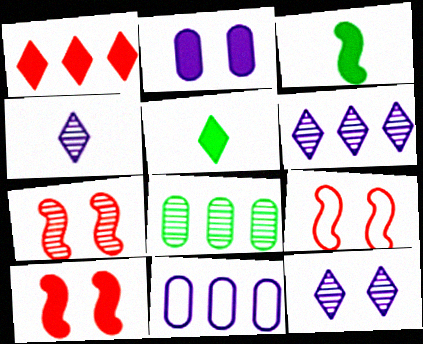[[1, 2, 3], 
[4, 6, 12], 
[4, 7, 8], 
[5, 7, 11], 
[7, 9, 10]]